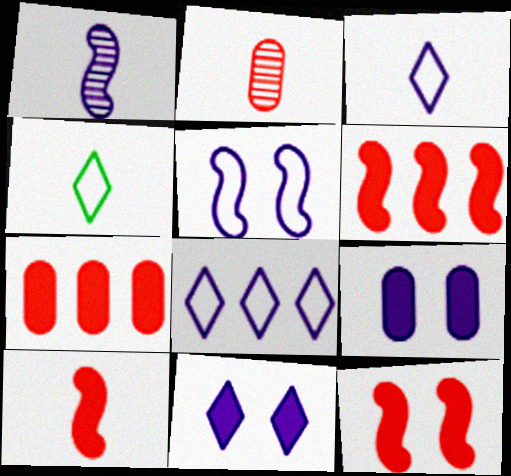[[1, 8, 9], 
[6, 10, 12]]